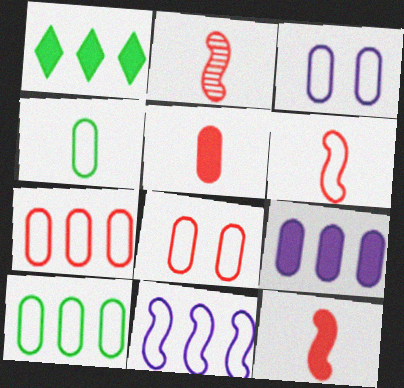[[1, 2, 3], 
[2, 6, 12], 
[3, 4, 7]]